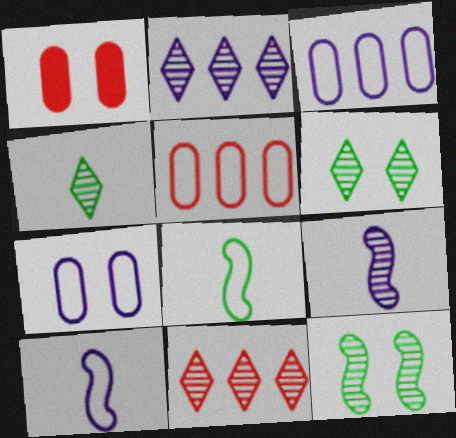[[1, 2, 8]]